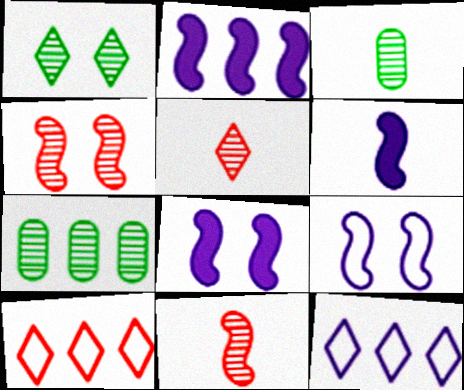[[2, 6, 8], 
[2, 7, 10], 
[3, 8, 10]]